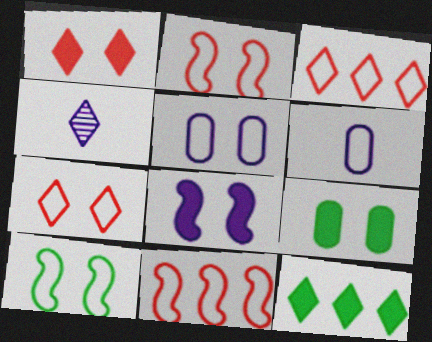[[1, 8, 9], 
[3, 6, 10], 
[4, 7, 12], 
[4, 9, 11], 
[5, 7, 10]]